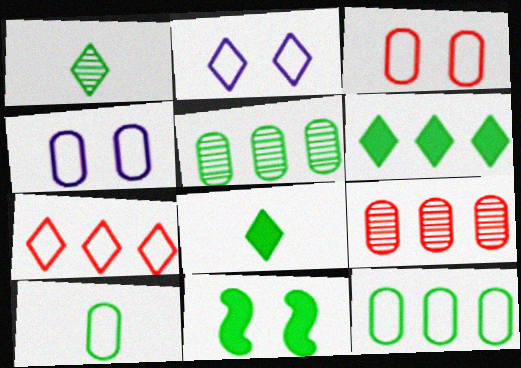[[1, 11, 12]]